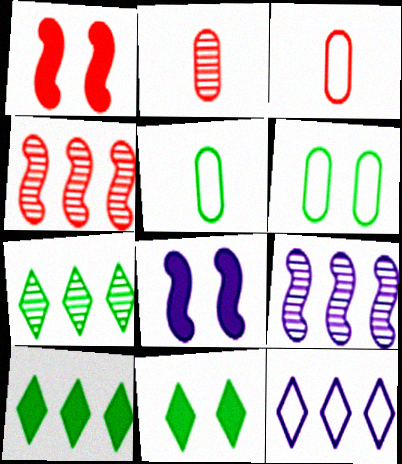[[3, 7, 8], 
[3, 9, 11]]